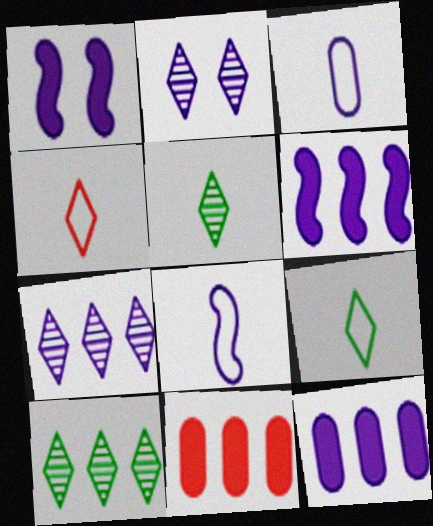[[1, 3, 7], 
[2, 3, 6], 
[2, 8, 12]]